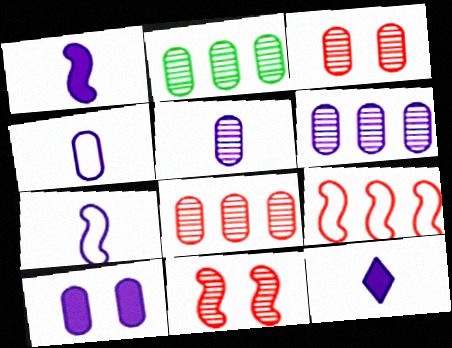[[2, 3, 5], 
[2, 6, 8], 
[4, 6, 10], 
[5, 7, 12]]